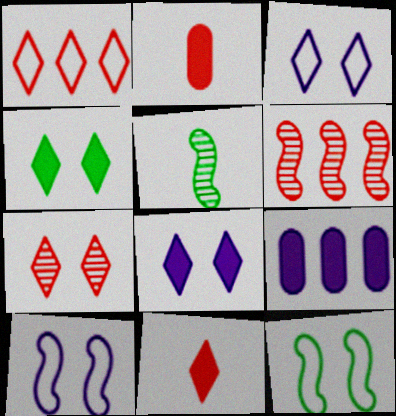[[1, 7, 11], 
[3, 4, 7]]